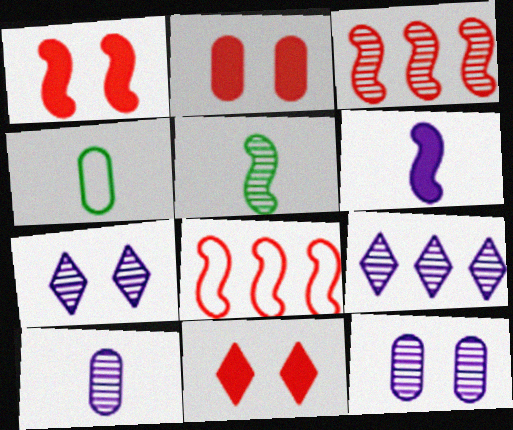[[1, 2, 11], 
[1, 4, 9]]